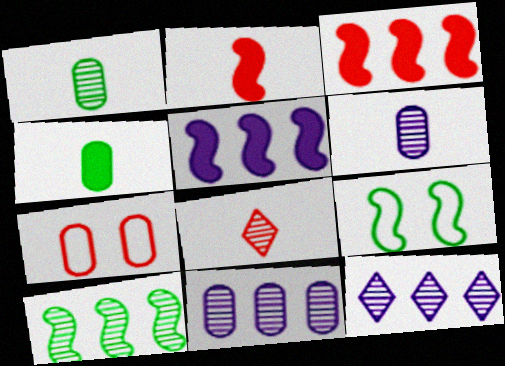[[3, 7, 8], 
[4, 7, 11]]